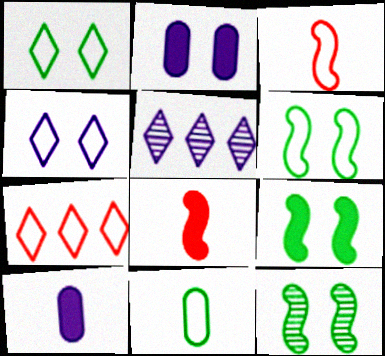[[6, 9, 12], 
[7, 10, 12]]